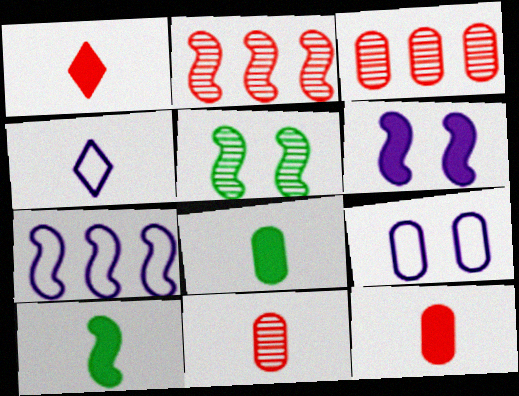[[3, 8, 9], 
[4, 7, 9], 
[4, 10, 11]]